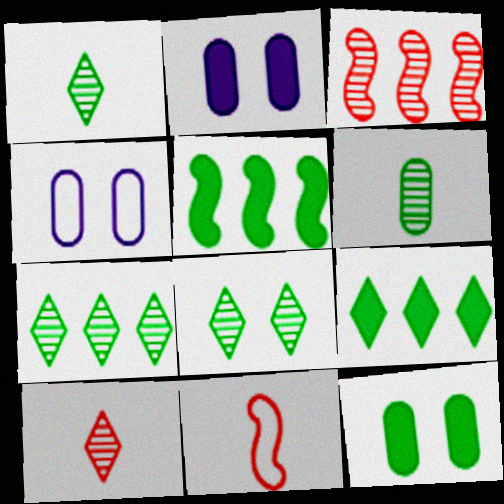[[1, 7, 8], 
[2, 7, 11], 
[4, 5, 10]]